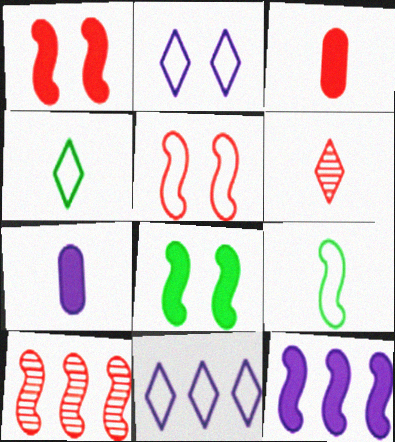[[6, 7, 9]]